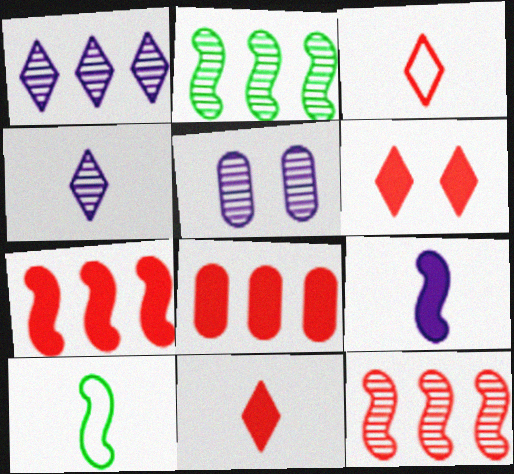[]